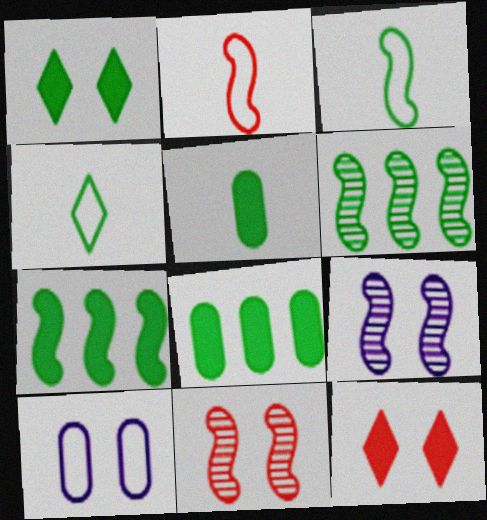[[1, 5, 7], 
[1, 10, 11], 
[2, 7, 9]]